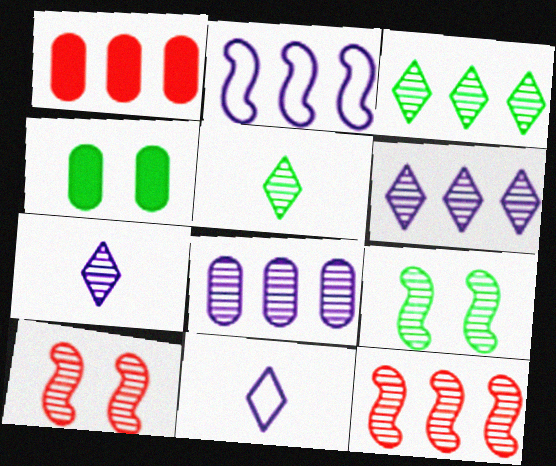[[1, 2, 3], 
[1, 9, 11], 
[3, 8, 12], 
[4, 11, 12], 
[5, 8, 10]]